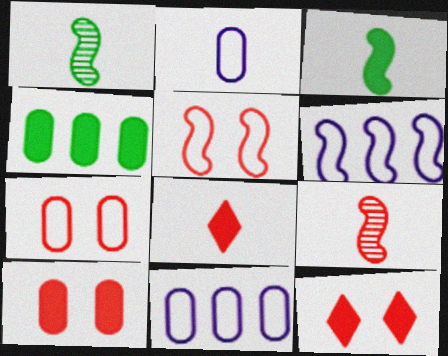[[1, 2, 8], 
[1, 11, 12]]